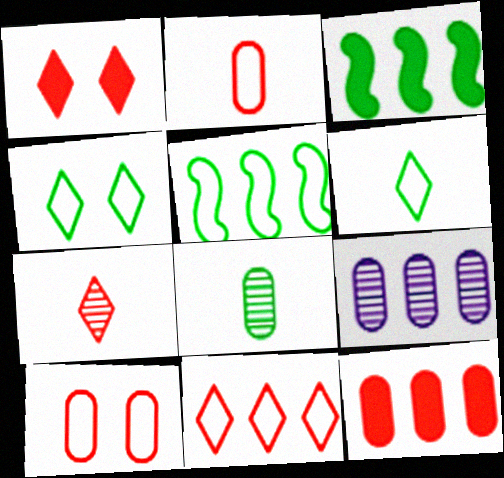[[1, 7, 11], 
[3, 4, 8], 
[3, 9, 11]]